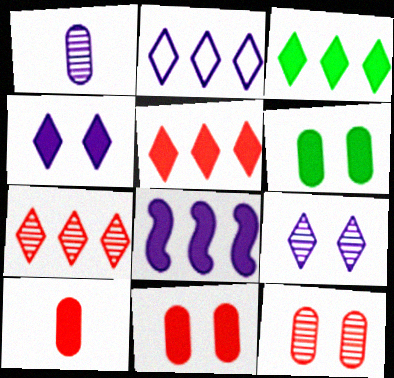[[2, 3, 7]]